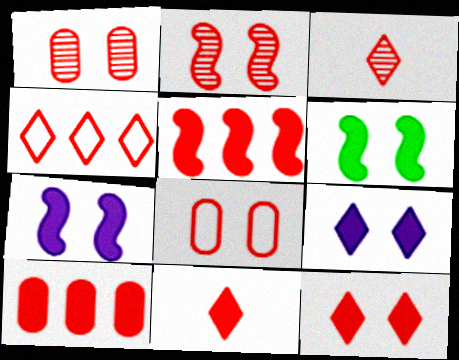[[2, 8, 12], 
[3, 4, 12], 
[3, 5, 8]]